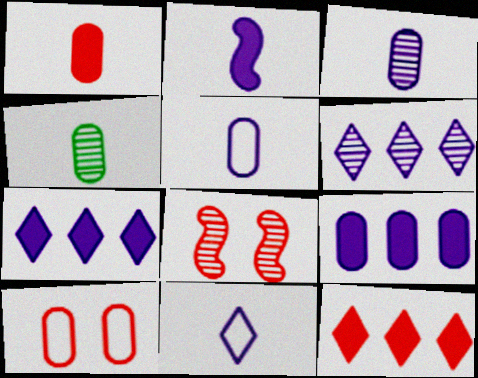[[1, 4, 5], 
[2, 3, 11], 
[4, 6, 8], 
[4, 9, 10]]